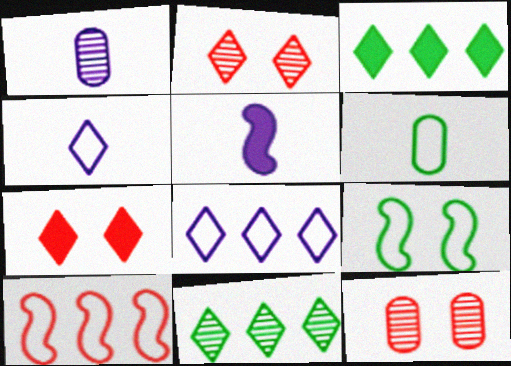[[1, 4, 5], 
[2, 3, 4], 
[4, 7, 11]]